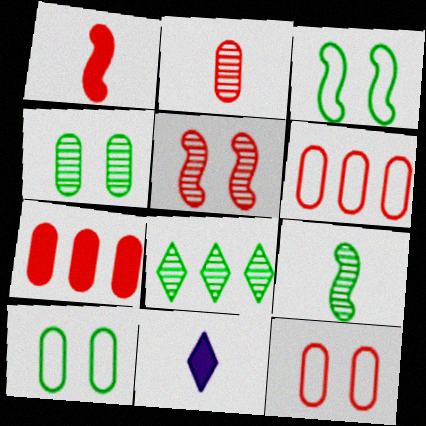[[2, 7, 12], 
[4, 8, 9]]